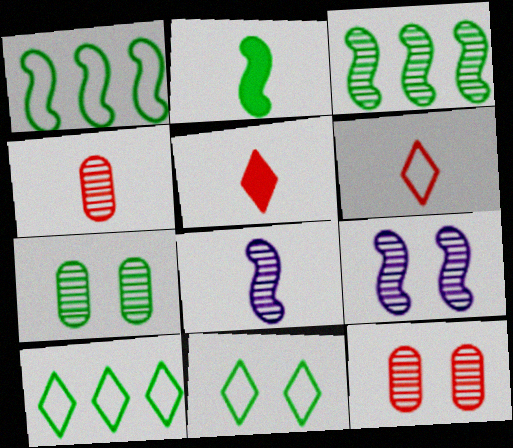[[2, 7, 10]]